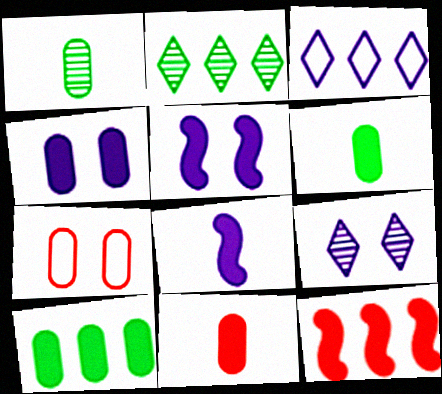[[2, 7, 8], 
[4, 10, 11]]